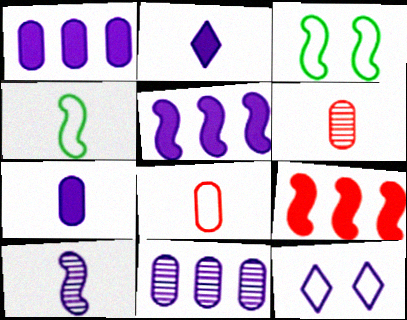[[1, 10, 12], 
[2, 4, 6], 
[3, 9, 10]]